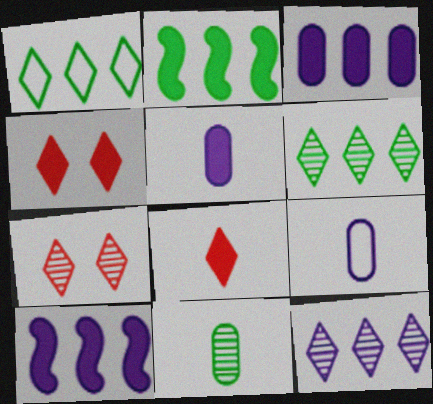[[2, 4, 5], 
[2, 7, 9]]